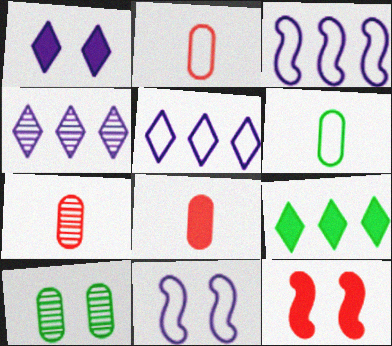[[2, 7, 8], 
[4, 6, 12], 
[7, 9, 11]]